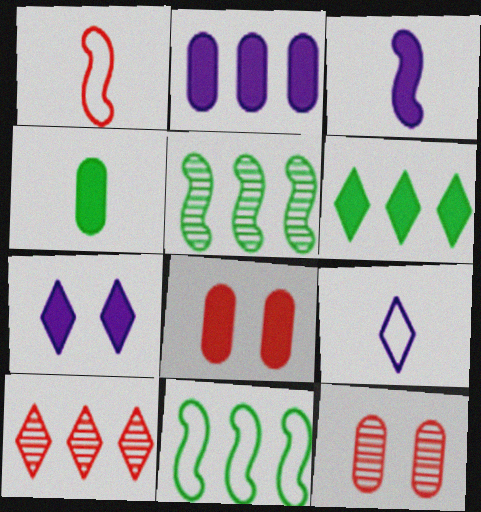[[1, 8, 10], 
[2, 3, 7], 
[2, 4, 8], 
[2, 10, 11], 
[3, 6, 8], 
[5, 8, 9]]